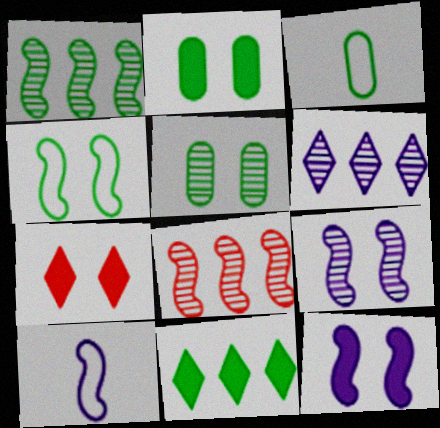[[2, 7, 12]]